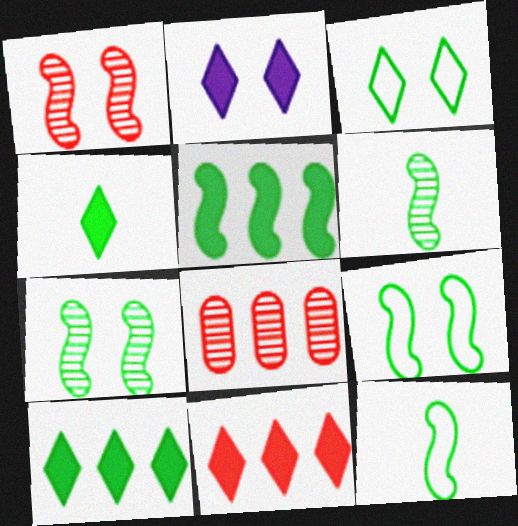[[2, 4, 11], 
[2, 8, 12], 
[5, 6, 9], 
[5, 7, 12]]